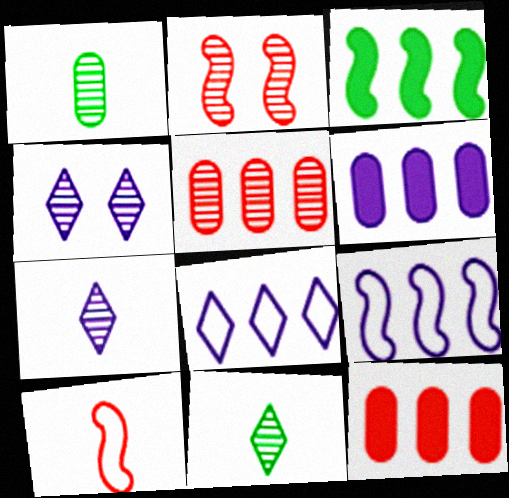[[3, 5, 8]]